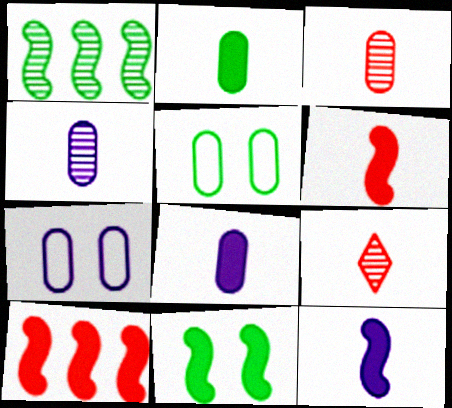[[10, 11, 12]]